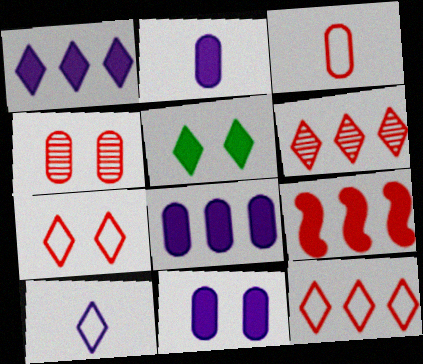[[2, 5, 9], 
[2, 8, 11], 
[5, 6, 10]]